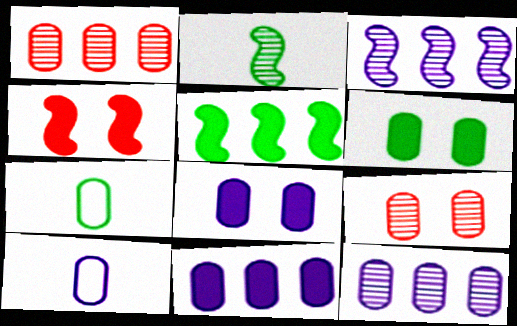[[1, 6, 10], 
[1, 7, 8], 
[7, 9, 11], 
[8, 10, 12]]